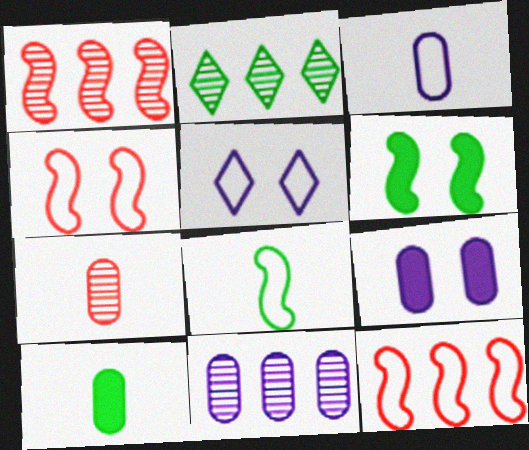[[1, 2, 11], 
[1, 5, 10], 
[3, 7, 10], 
[3, 9, 11]]